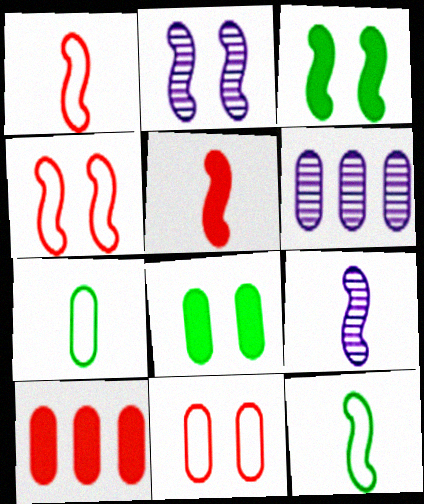[[2, 3, 4], 
[5, 9, 12]]